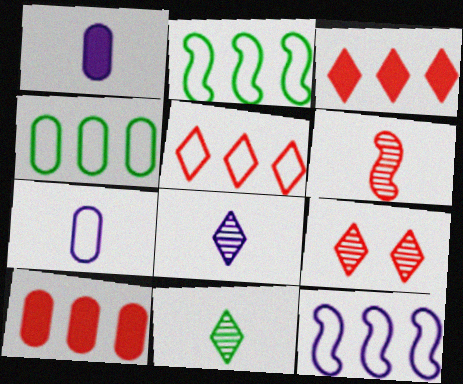[[1, 2, 9], 
[4, 5, 12]]